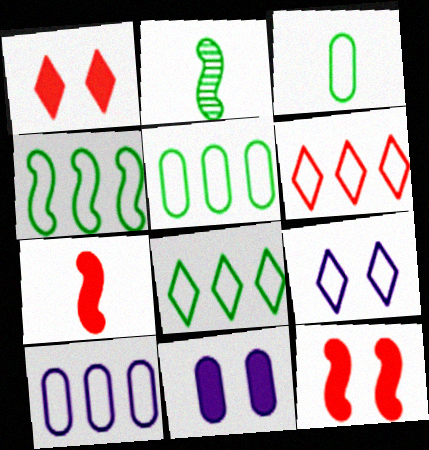[[1, 2, 10], 
[2, 6, 11], 
[4, 5, 8], 
[4, 6, 10]]